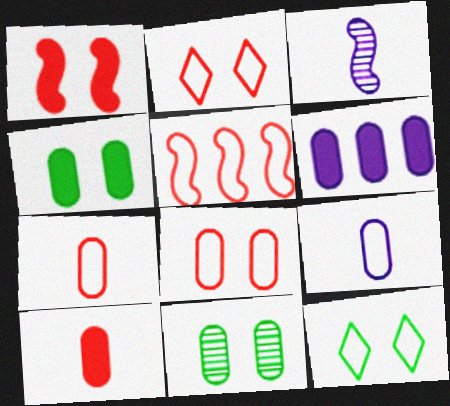[[2, 5, 7], 
[4, 6, 10], 
[5, 9, 12], 
[6, 7, 11]]